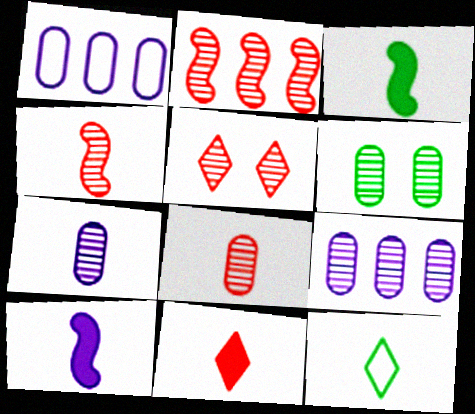[[1, 3, 5], 
[2, 5, 8], 
[6, 8, 9], 
[8, 10, 12]]